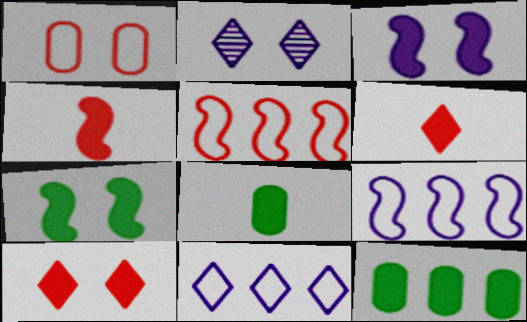[[1, 2, 7], 
[2, 5, 8], 
[3, 6, 12]]